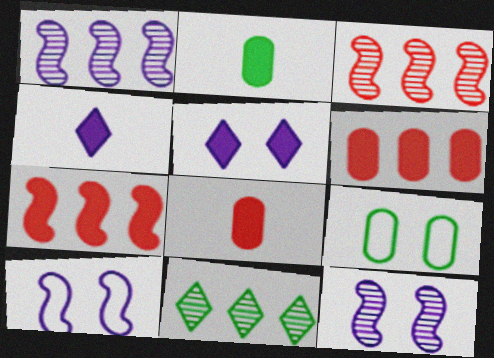[[2, 5, 7], 
[3, 4, 9], 
[8, 10, 11]]